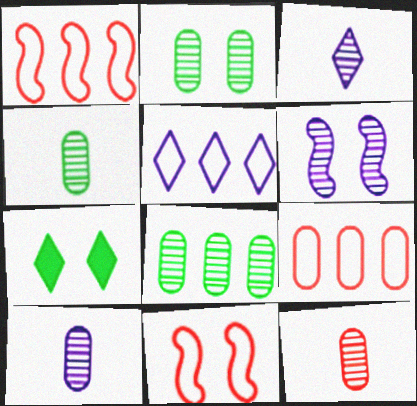[[1, 7, 10], 
[2, 4, 8], 
[4, 10, 12]]